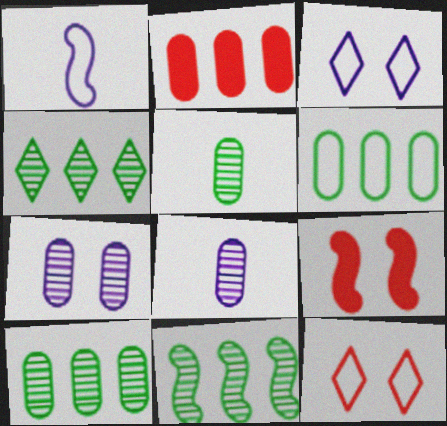[[1, 6, 12], 
[1, 9, 11], 
[4, 10, 11]]